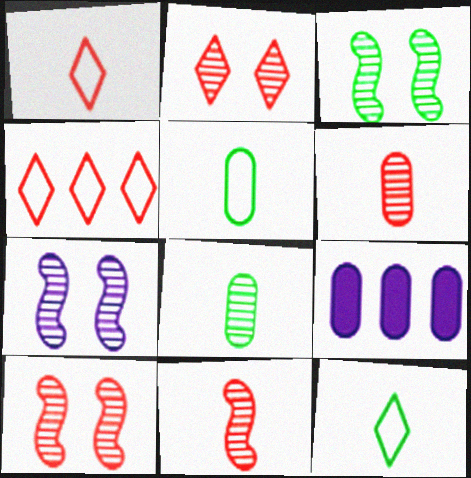[[1, 3, 9], 
[3, 7, 10], 
[9, 10, 12]]